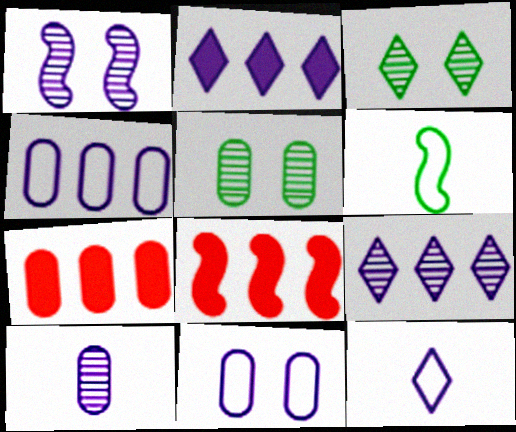[[1, 6, 8], 
[1, 9, 10], 
[5, 8, 12]]